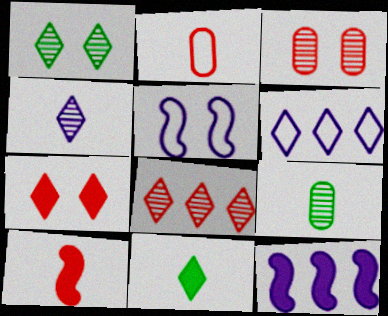[[1, 2, 12], 
[1, 4, 8]]